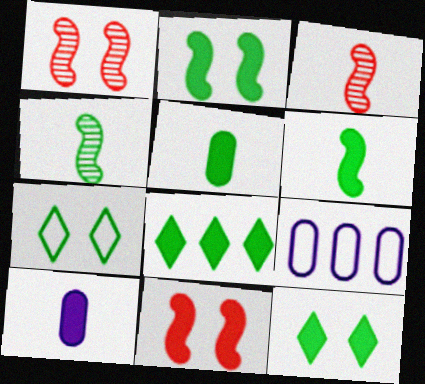[[2, 5, 8], 
[3, 9, 12], 
[8, 10, 11]]